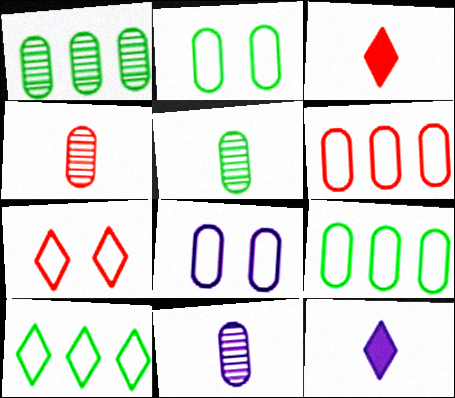[[4, 5, 11]]